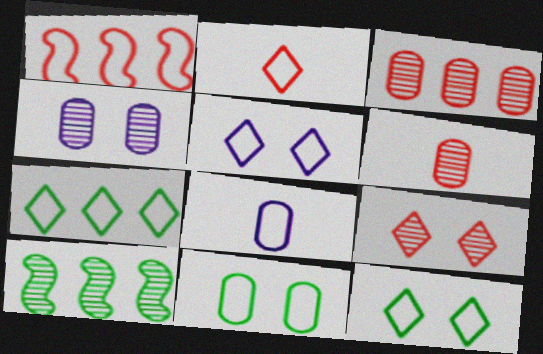[[1, 8, 12], 
[2, 5, 7]]